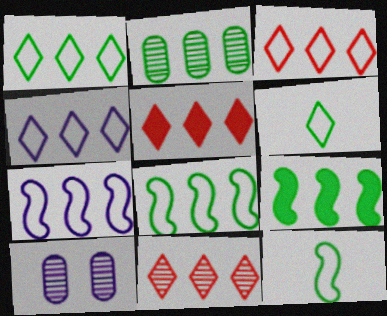[[1, 2, 9], 
[1, 3, 4], 
[2, 5, 7], 
[3, 5, 11], 
[5, 10, 12]]